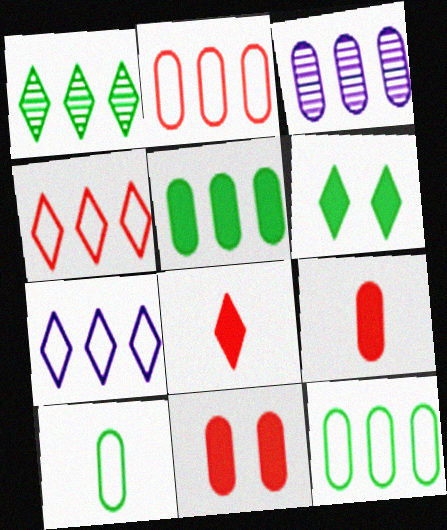[[2, 3, 5], 
[3, 10, 11]]